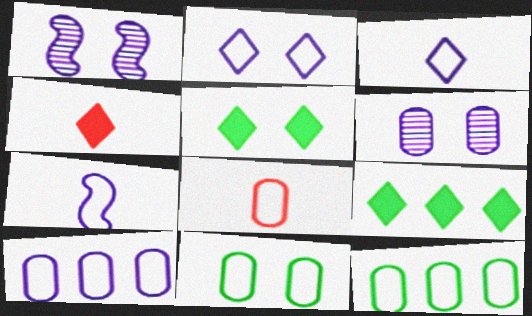[[1, 4, 12], 
[1, 8, 9], 
[2, 7, 10], 
[8, 10, 11]]